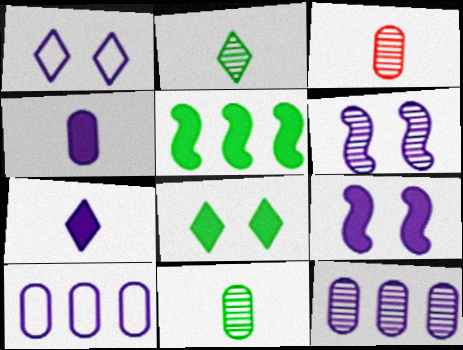[[1, 3, 5], 
[6, 7, 10]]